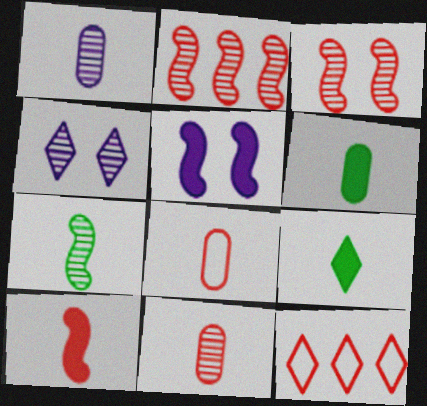[[1, 6, 8], 
[4, 9, 12]]